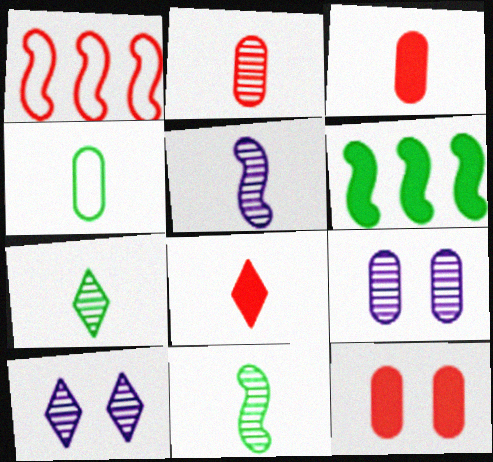[[2, 5, 7], 
[4, 5, 8]]